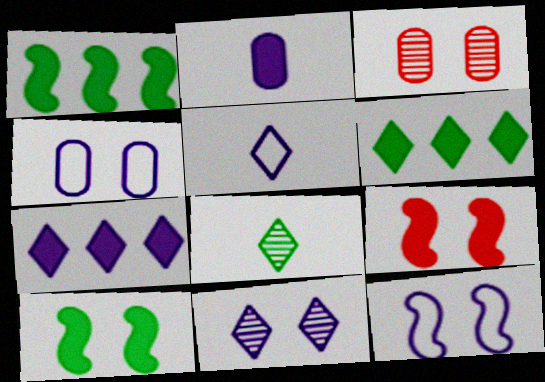[[1, 3, 5], 
[2, 6, 9], 
[5, 7, 11]]